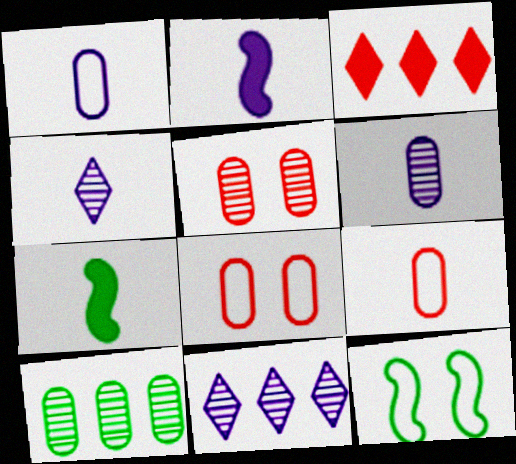[[1, 2, 4], 
[3, 6, 12], 
[4, 7, 9], 
[5, 6, 10], 
[7, 8, 11]]